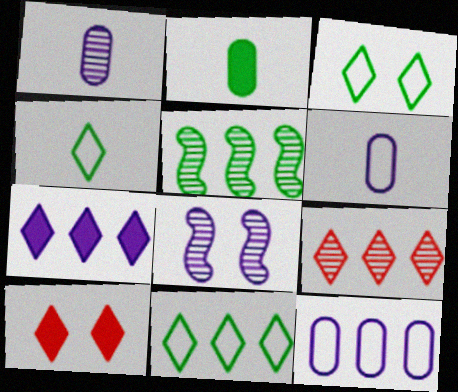[[2, 3, 5], 
[3, 4, 11], 
[5, 6, 10], 
[6, 7, 8], 
[7, 9, 11]]